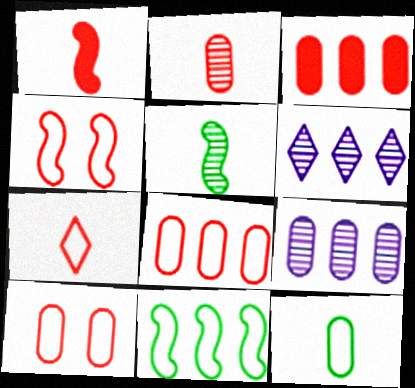[[1, 2, 7], 
[2, 3, 10], 
[3, 6, 11], 
[4, 7, 8]]